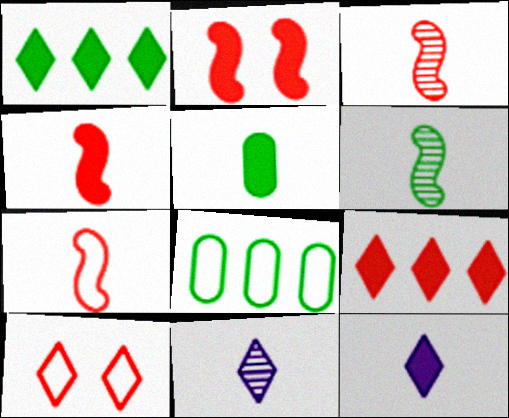[[1, 10, 11], 
[2, 8, 11], 
[3, 4, 7], 
[4, 5, 12], 
[5, 7, 11]]